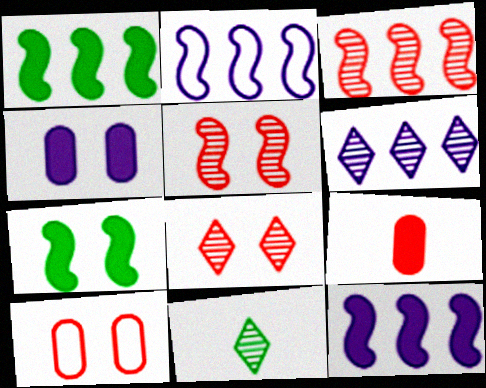[[1, 2, 3], 
[6, 8, 11], 
[10, 11, 12]]